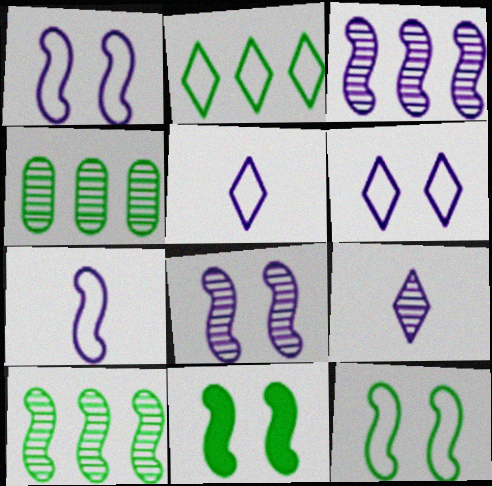[]